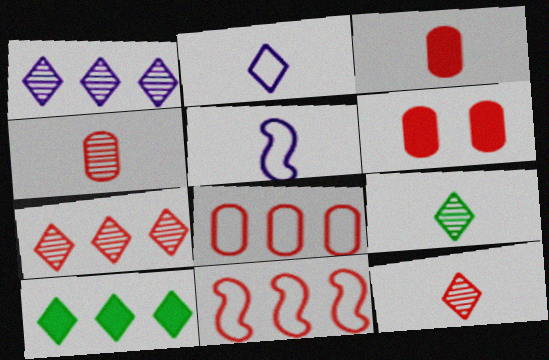[[3, 5, 9], 
[4, 6, 8], 
[6, 11, 12]]